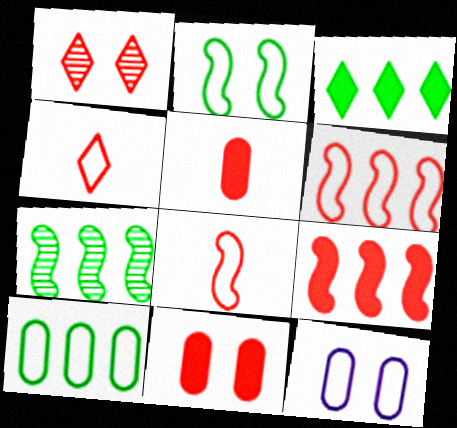[[1, 5, 6], 
[3, 7, 10]]